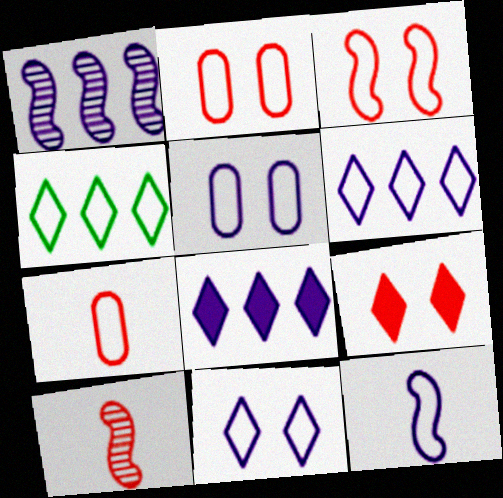[[2, 4, 12], 
[5, 6, 12]]